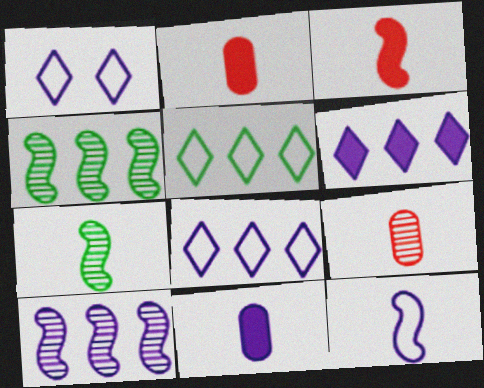[[1, 2, 4], 
[1, 10, 11], 
[3, 7, 12]]